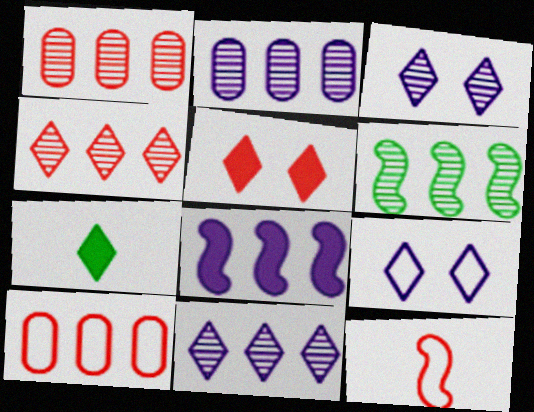[[1, 5, 12], 
[1, 6, 11], 
[2, 4, 6], 
[4, 7, 9]]